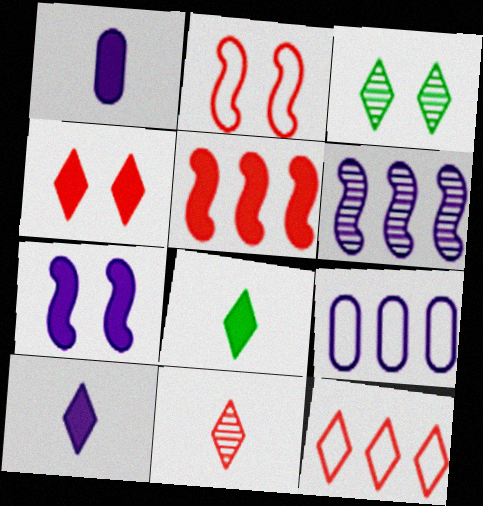[[3, 10, 12], 
[4, 11, 12]]